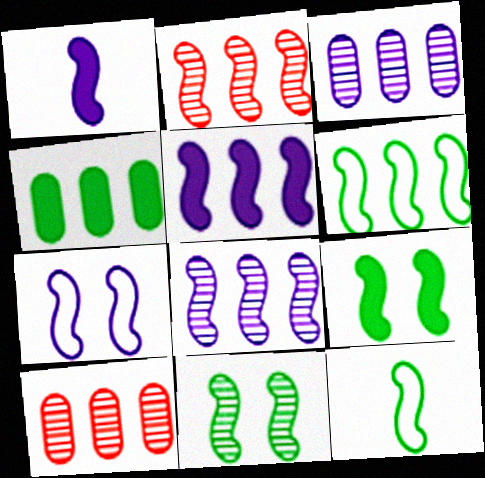[[1, 7, 8], 
[2, 5, 6]]